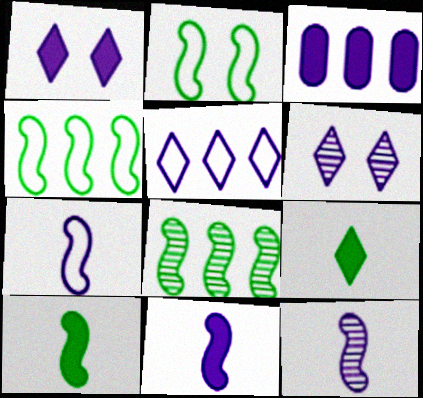[[1, 3, 11], 
[2, 8, 10], 
[3, 6, 7], 
[7, 11, 12]]